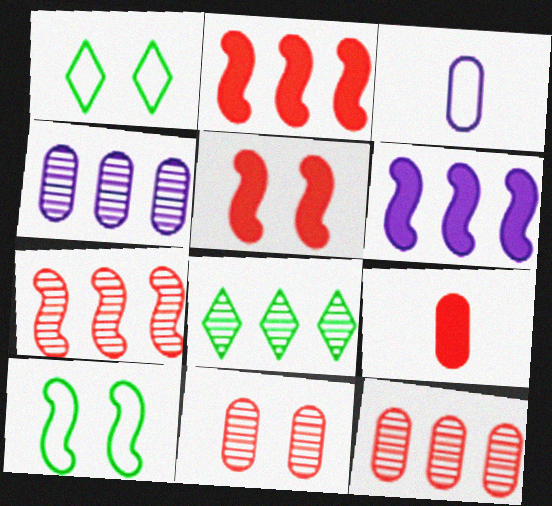[[3, 5, 8], 
[4, 7, 8]]